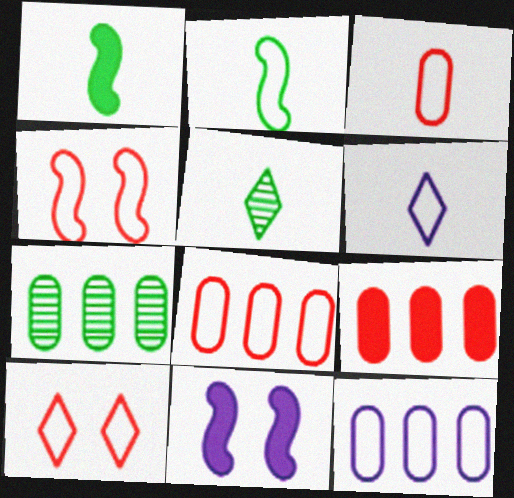[[2, 3, 6], 
[2, 10, 12], 
[5, 8, 11], 
[7, 9, 12]]